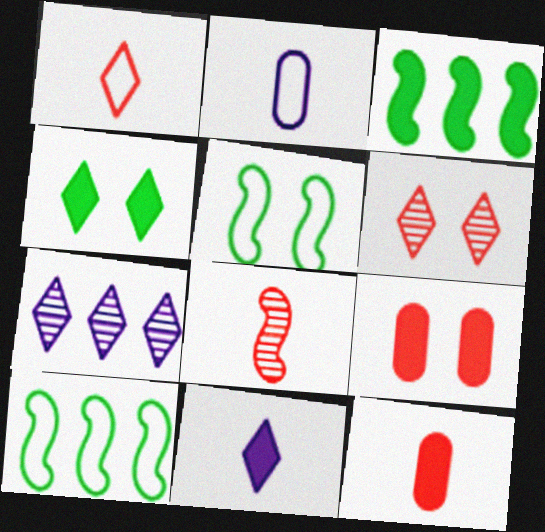[[1, 4, 7], 
[1, 8, 12], 
[2, 3, 6], 
[3, 9, 11], 
[5, 7, 12]]